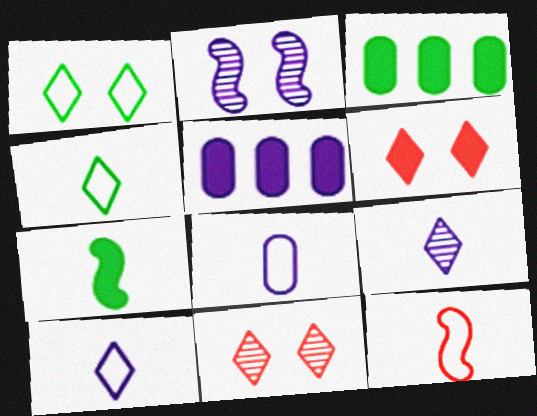[[2, 5, 10], 
[4, 8, 12], 
[5, 6, 7]]